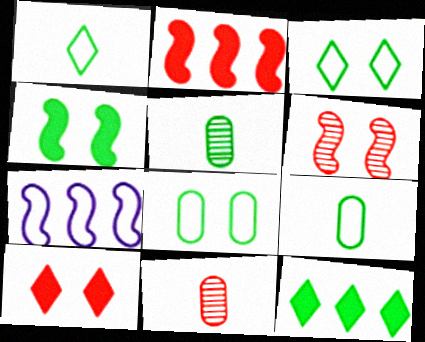[[5, 7, 10]]